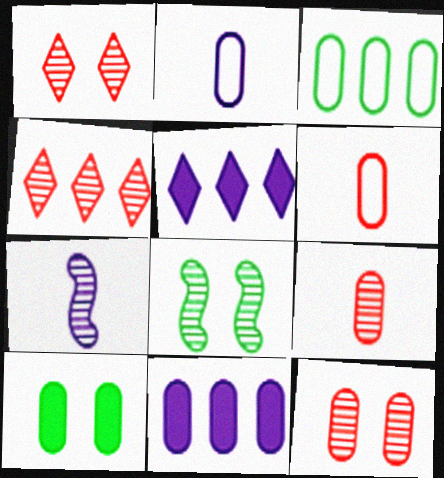[[5, 6, 8]]